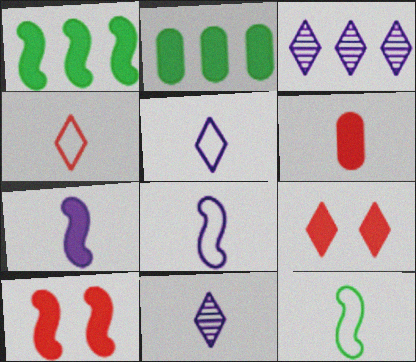[[1, 7, 10], 
[2, 7, 9], 
[6, 11, 12]]